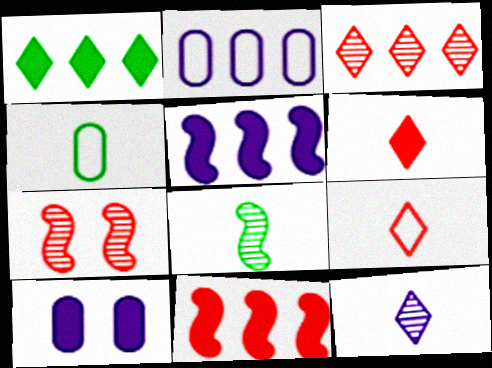[]